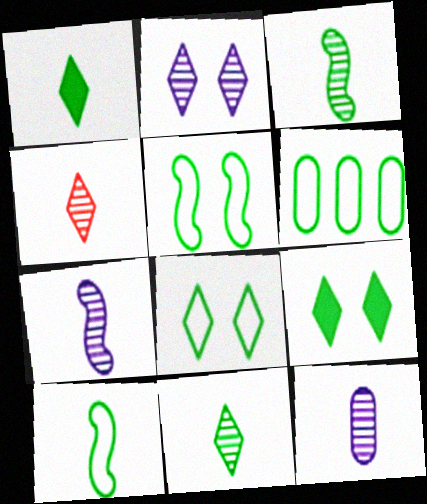[[3, 4, 12], 
[3, 6, 9], 
[6, 8, 10]]